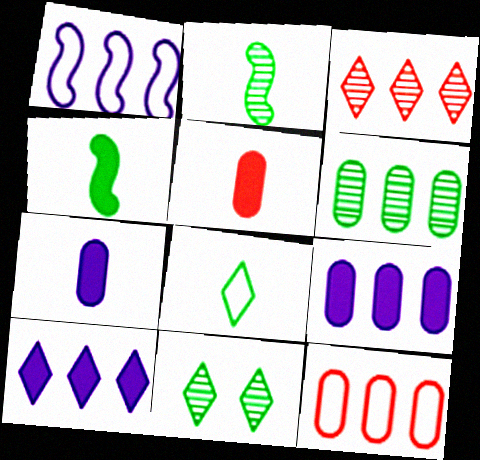[[1, 5, 11], 
[2, 6, 11], 
[6, 9, 12]]